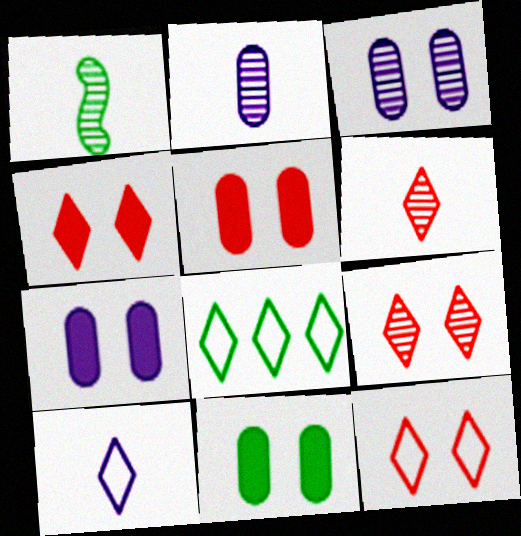[[1, 2, 6], 
[1, 8, 11], 
[4, 9, 12], 
[5, 7, 11], 
[8, 10, 12]]